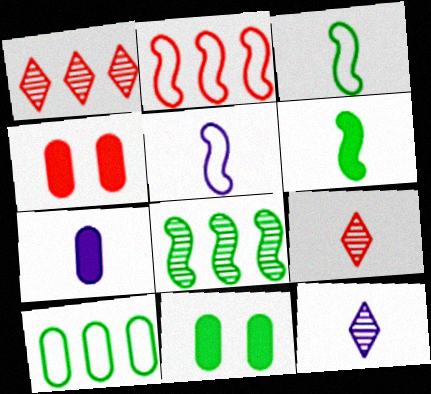[[1, 5, 11], 
[2, 4, 9], 
[2, 11, 12], 
[3, 7, 9], 
[5, 7, 12]]